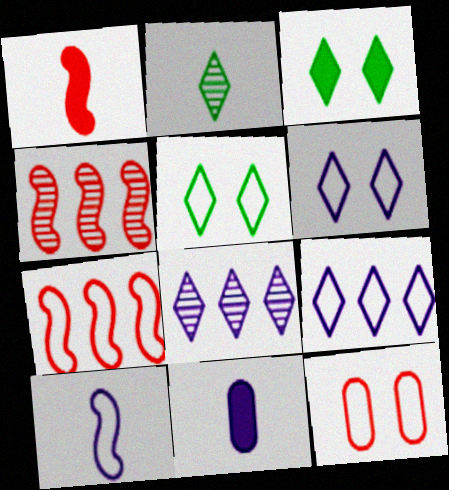[[4, 5, 11]]